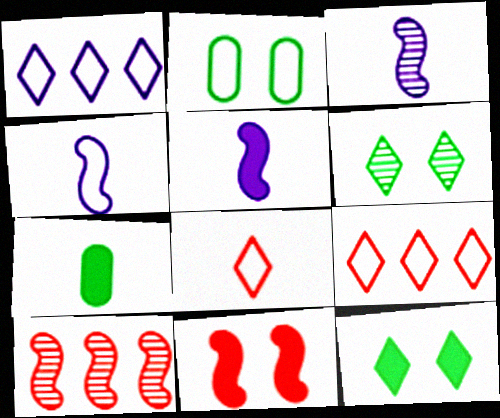[[2, 4, 9], 
[3, 4, 5], 
[3, 7, 8]]